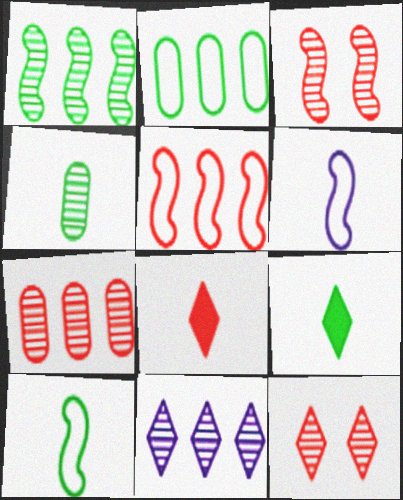[[1, 7, 11], 
[3, 4, 11], 
[4, 6, 8], 
[4, 9, 10]]